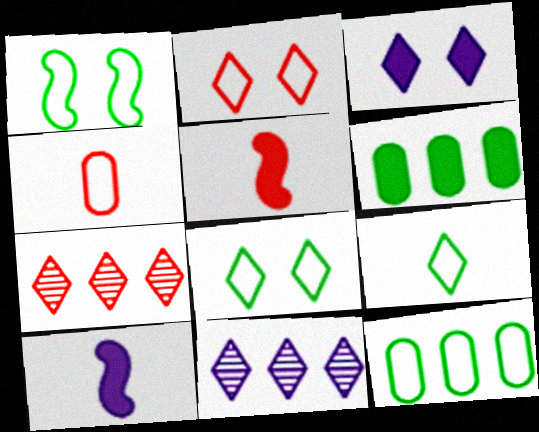[[1, 9, 12], 
[3, 5, 6], 
[3, 7, 9]]